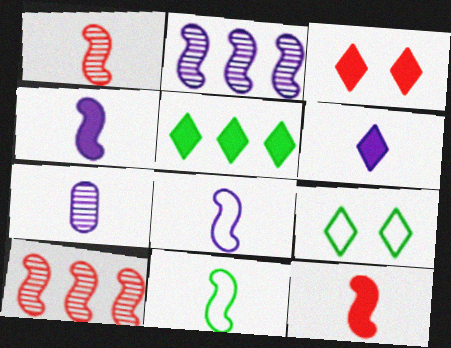[[1, 4, 11], 
[3, 5, 6], 
[6, 7, 8]]